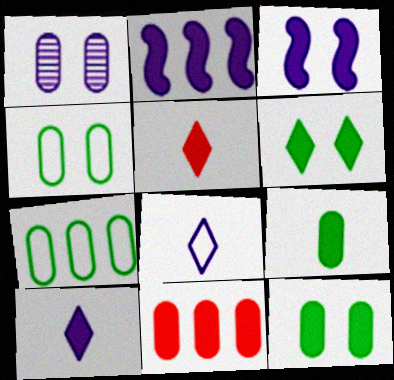[[1, 2, 8], 
[2, 5, 12]]